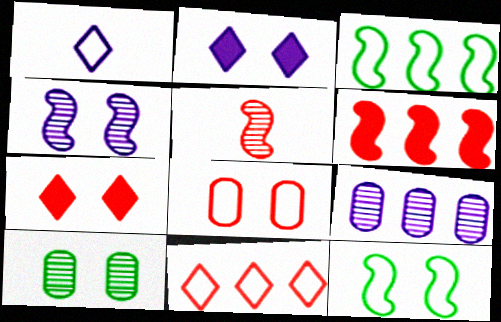[[1, 3, 8], 
[1, 6, 10]]